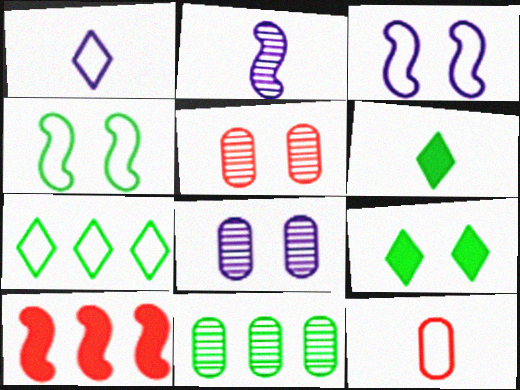[[2, 4, 10], 
[2, 6, 12], 
[3, 5, 9], 
[3, 7, 12], 
[4, 6, 11]]